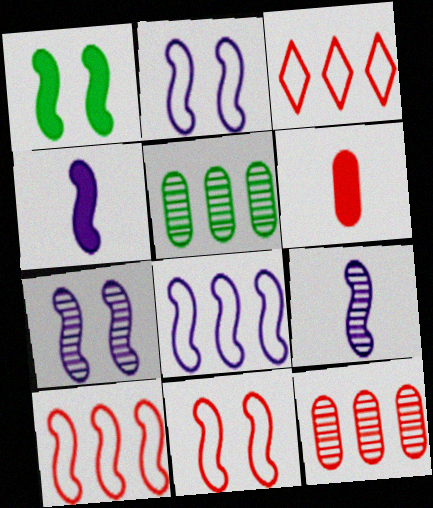[[1, 7, 11], 
[1, 9, 10], 
[4, 7, 8]]